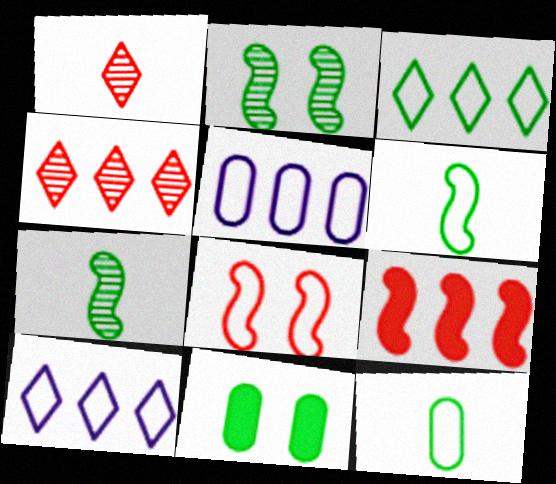[[3, 7, 11], 
[8, 10, 12]]